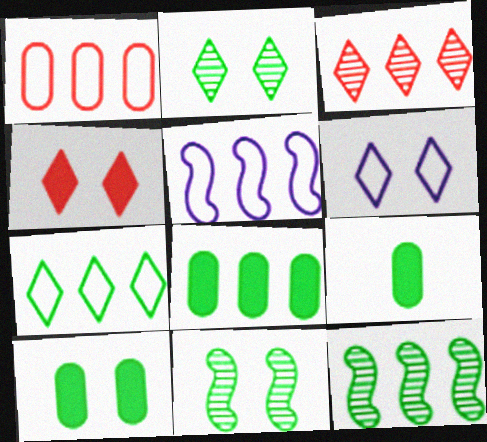[[1, 5, 7], 
[2, 4, 6], 
[3, 5, 8], 
[7, 8, 12], 
[7, 9, 11], 
[8, 9, 10]]